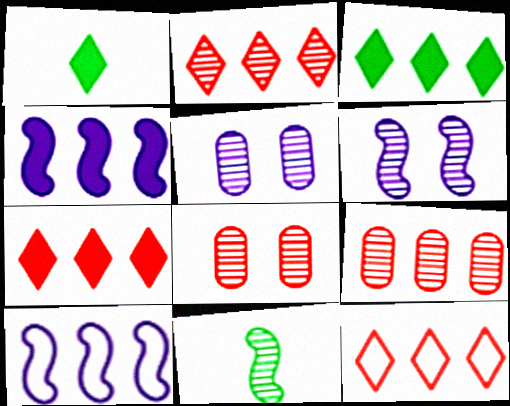[[1, 8, 10], 
[2, 5, 11], 
[2, 7, 12], 
[3, 9, 10]]